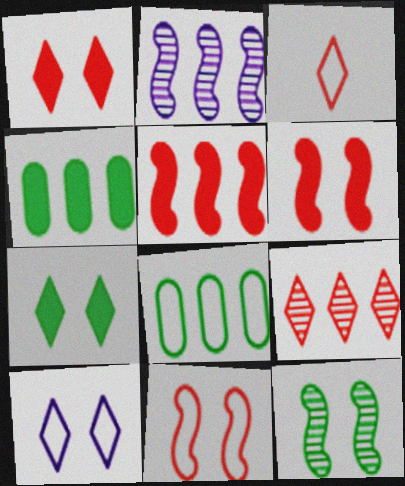[[1, 3, 9]]